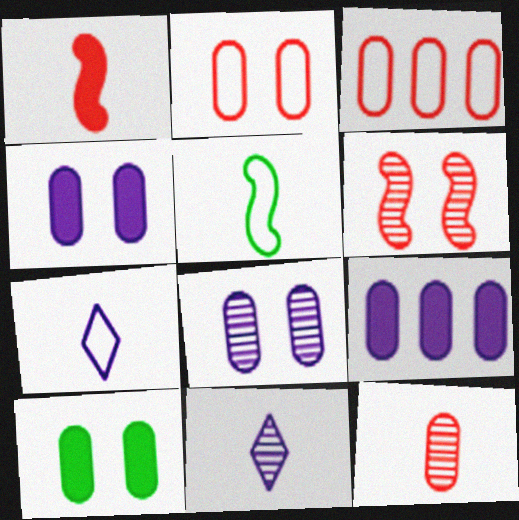[[2, 8, 10]]